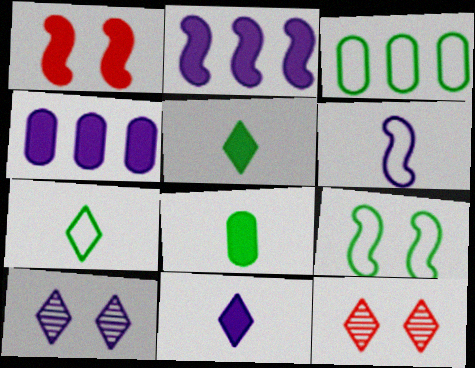[[1, 4, 5], 
[3, 7, 9], 
[4, 6, 10]]